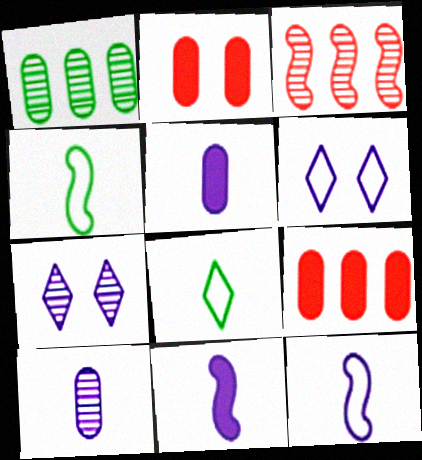[[4, 7, 9]]